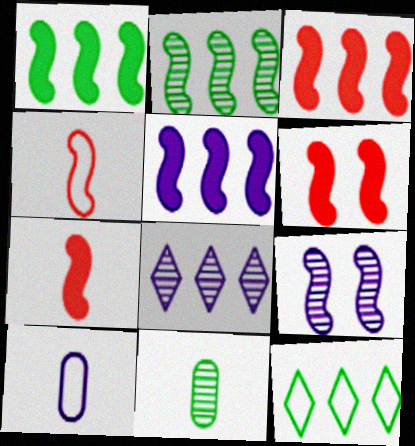[[1, 3, 5], 
[1, 4, 9], 
[3, 6, 7]]